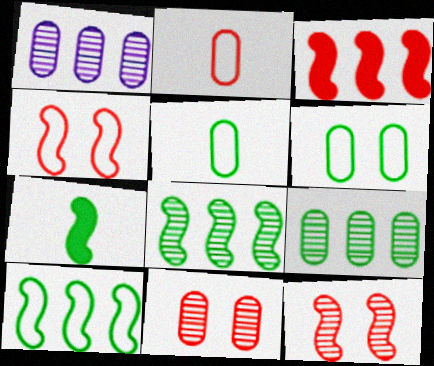[]